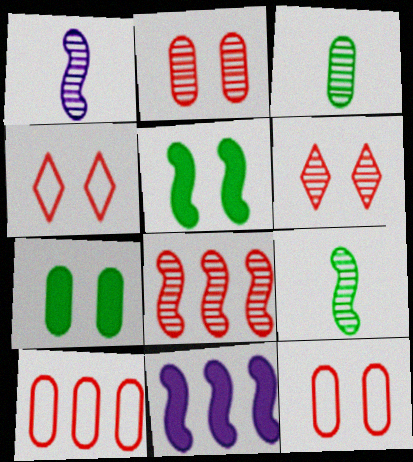[[3, 4, 11]]